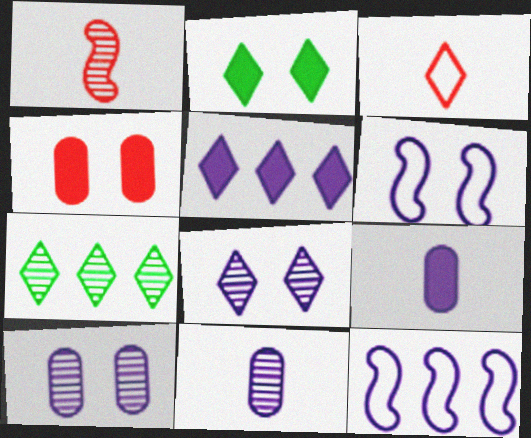[[1, 7, 10], 
[5, 6, 11], 
[8, 9, 12]]